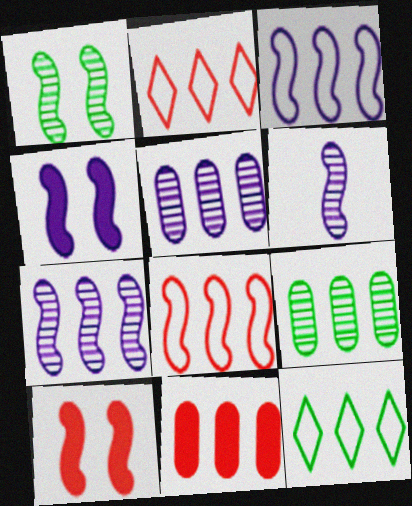[[3, 4, 6], 
[7, 11, 12]]